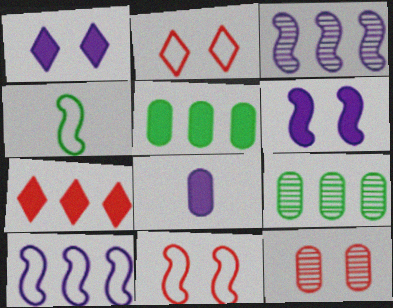[[4, 10, 11], 
[7, 9, 10]]